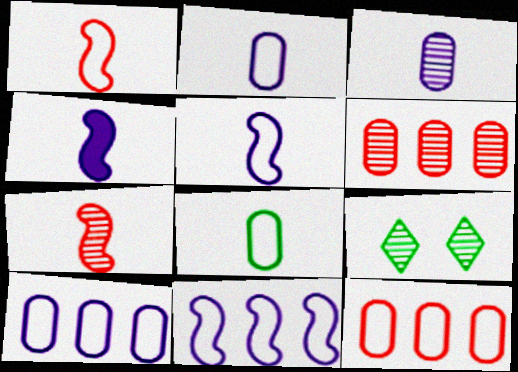[[4, 9, 12]]